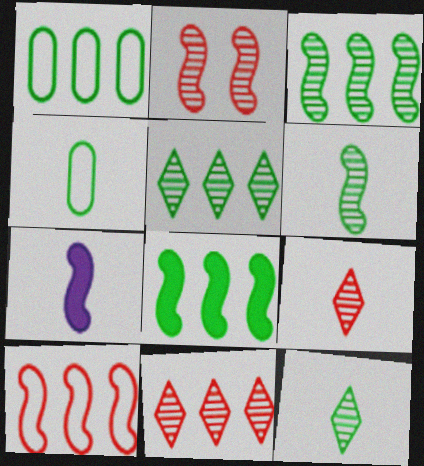[[1, 5, 8], 
[4, 7, 9]]